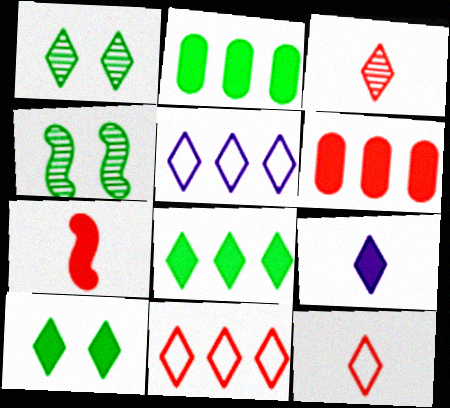[[1, 9, 11], 
[3, 5, 10]]